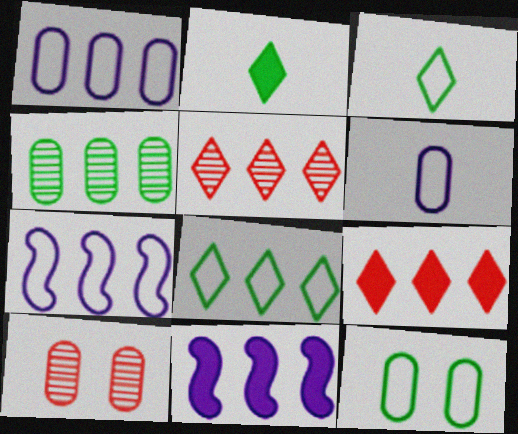[[2, 7, 10], 
[3, 10, 11], 
[4, 7, 9]]